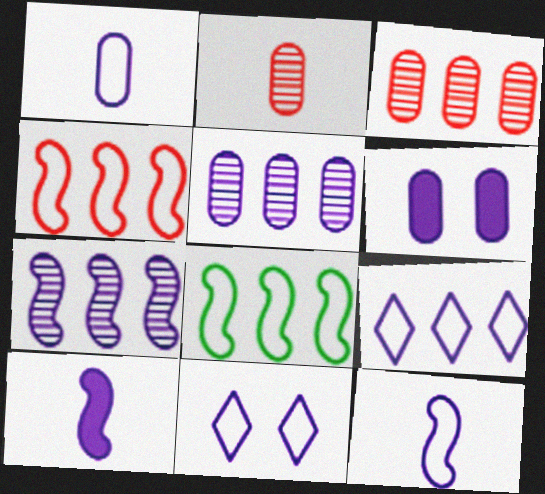[[1, 5, 6], 
[5, 10, 11]]